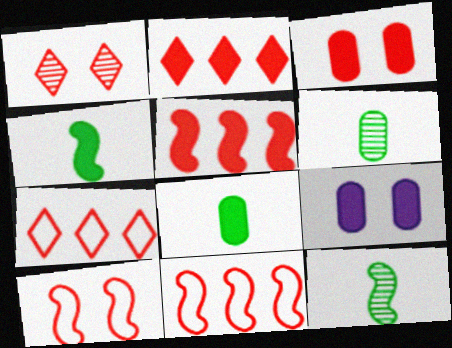[[1, 3, 10], 
[2, 4, 9], 
[7, 9, 12]]